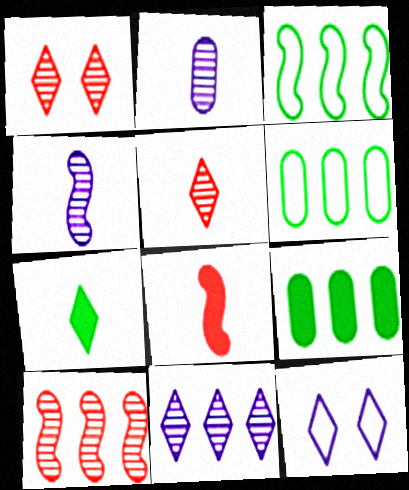[]